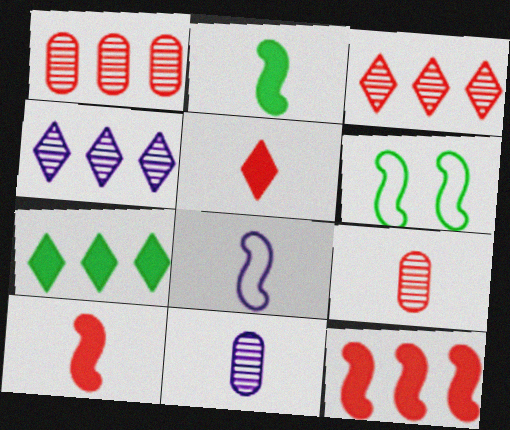[]